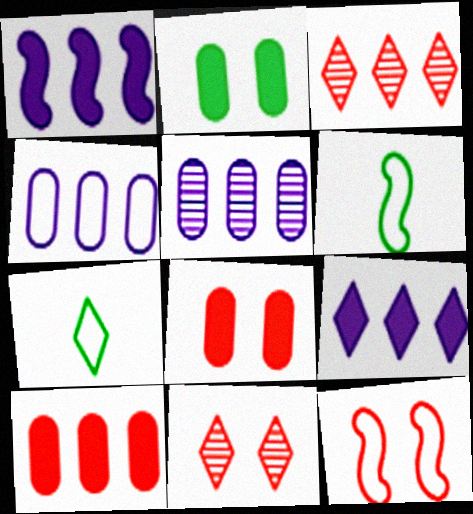[[4, 7, 12], 
[7, 9, 11], 
[8, 11, 12]]